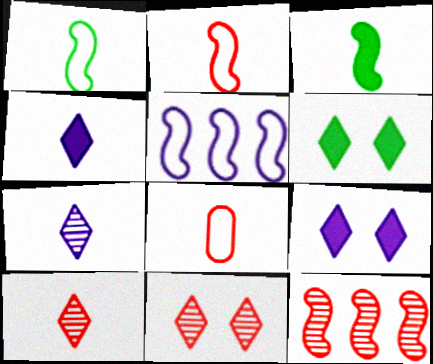[[3, 7, 8]]